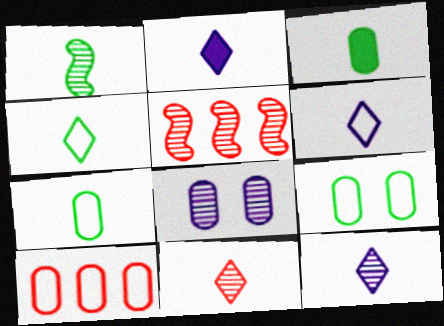[[1, 3, 4], 
[2, 4, 11], 
[2, 5, 9], 
[2, 6, 12], 
[3, 8, 10]]